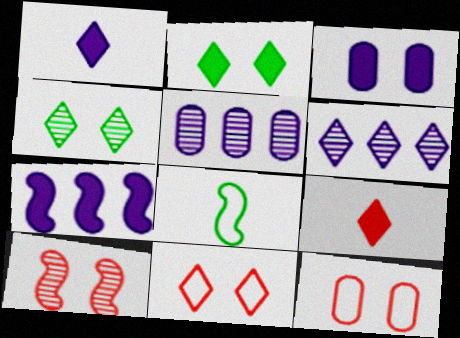[[1, 3, 7], 
[7, 8, 10]]